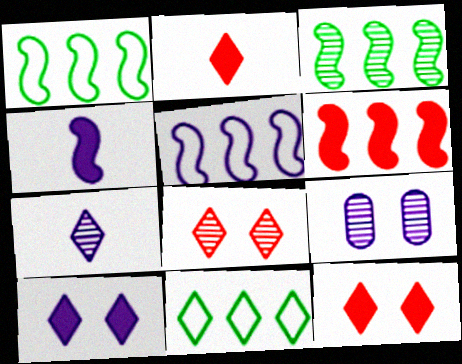[[1, 2, 9], 
[3, 5, 6], 
[7, 11, 12]]